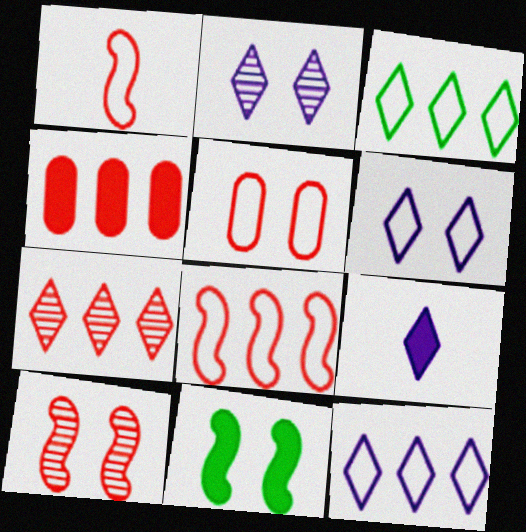[[2, 5, 11], 
[2, 9, 12], 
[4, 7, 8], 
[4, 9, 11]]